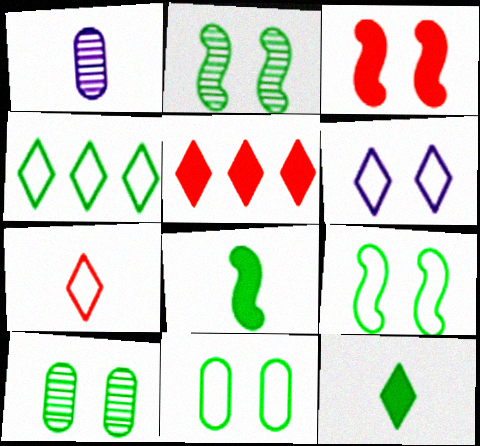[[1, 3, 4], 
[1, 5, 9], 
[1, 7, 8], 
[3, 6, 10], 
[4, 6, 7], 
[4, 8, 10]]